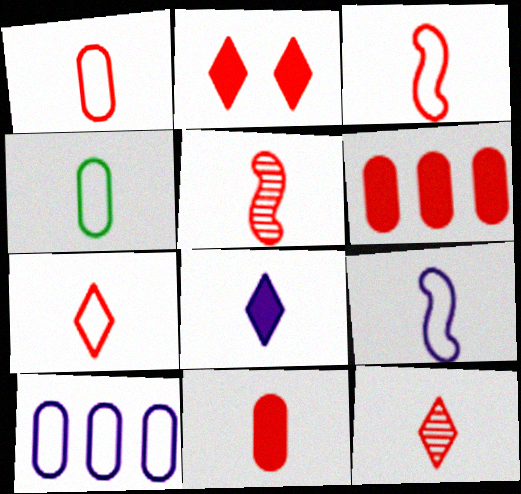[[1, 3, 7], 
[3, 11, 12], 
[4, 5, 8], 
[4, 7, 9], 
[5, 7, 11]]